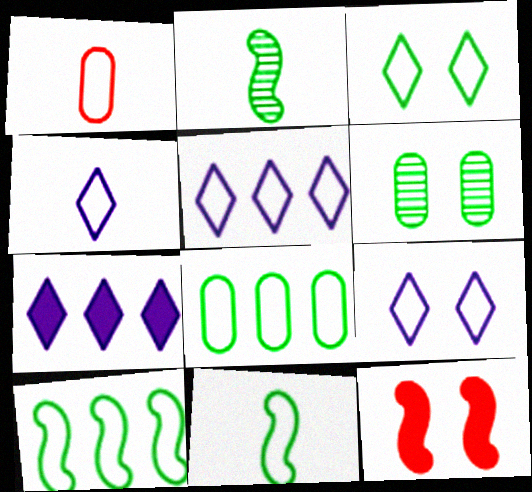[[1, 4, 11], 
[1, 9, 10], 
[3, 8, 11], 
[4, 5, 9], 
[6, 9, 12]]